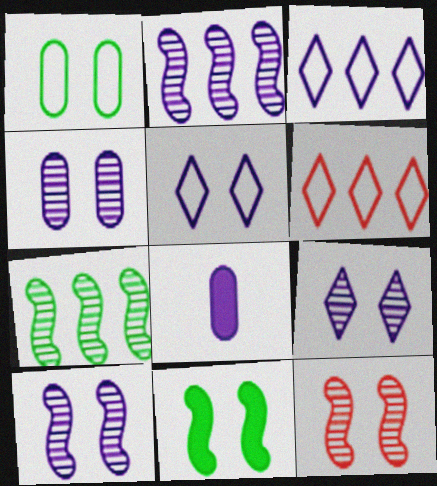[[2, 5, 8], 
[3, 8, 10], 
[4, 9, 10]]